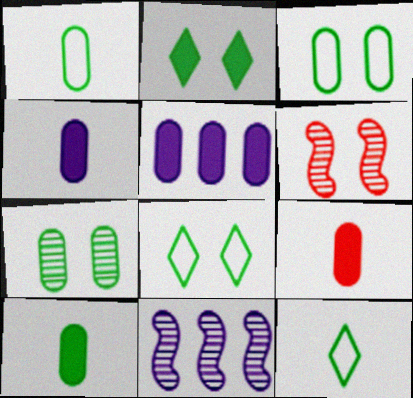[[4, 9, 10], 
[5, 6, 12], 
[8, 9, 11]]